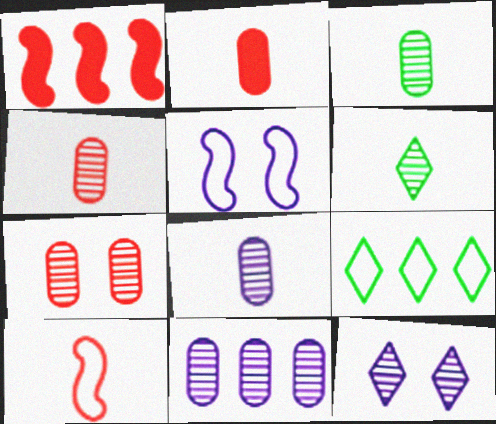[[1, 9, 11], 
[3, 4, 8], 
[3, 7, 11]]